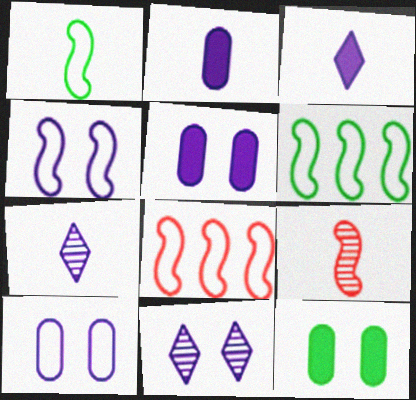[[1, 4, 8], 
[4, 5, 11], 
[7, 8, 12]]